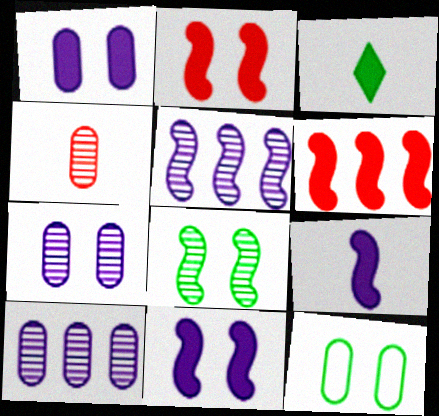[[1, 3, 6]]